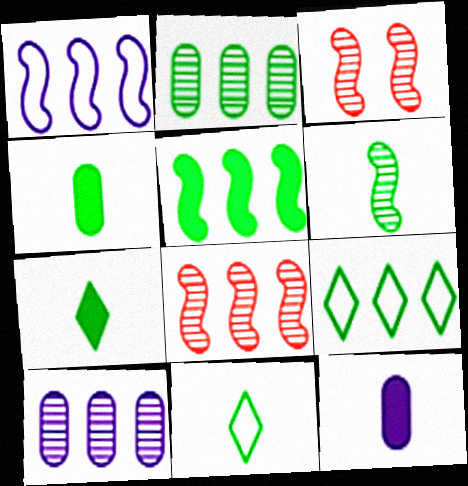[[1, 5, 8], 
[2, 5, 9], 
[3, 9, 12], 
[4, 6, 11]]